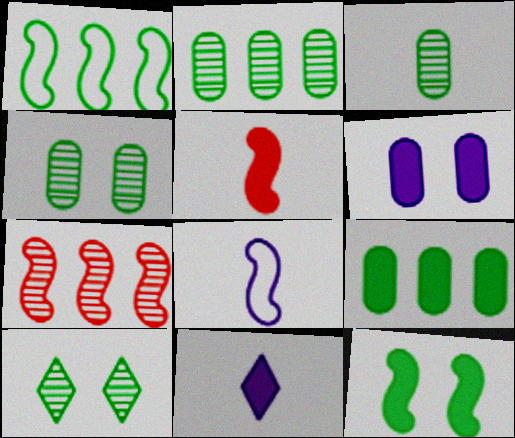[[2, 3, 4], 
[7, 8, 12]]